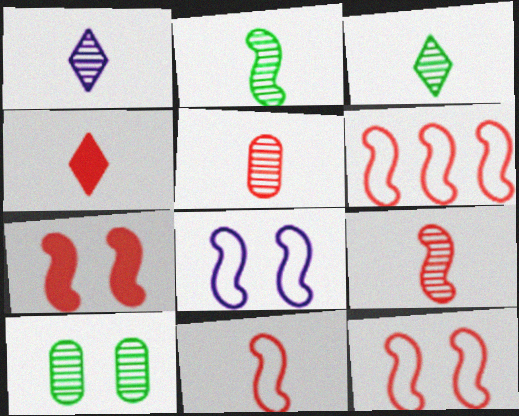[[1, 2, 5], 
[4, 5, 11], 
[6, 7, 9], 
[6, 11, 12]]